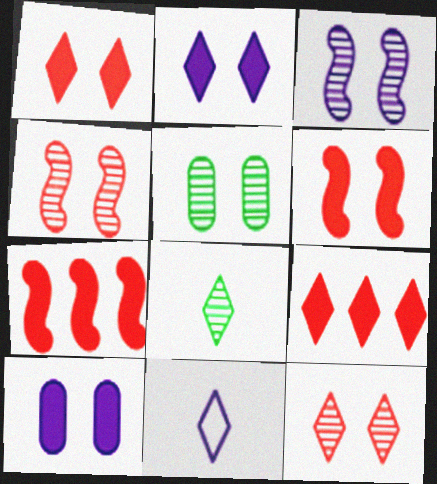[[3, 5, 12], 
[5, 7, 11]]